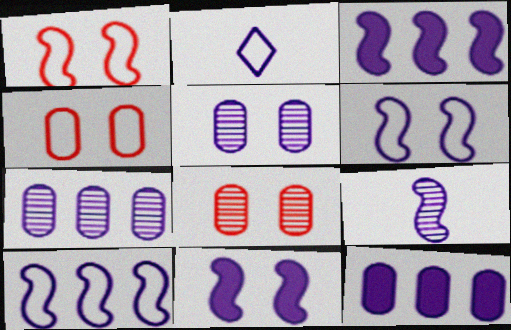[[2, 3, 5], 
[2, 7, 11], 
[3, 6, 9], 
[9, 10, 11]]